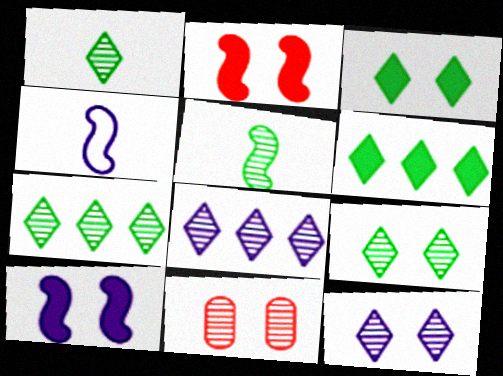[[1, 7, 9], 
[4, 6, 11], 
[5, 8, 11]]